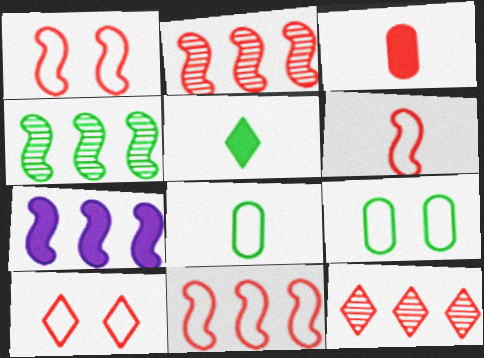[[1, 3, 12], 
[1, 6, 11], 
[2, 3, 10], 
[4, 5, 9], 
[4, 7, 11]]